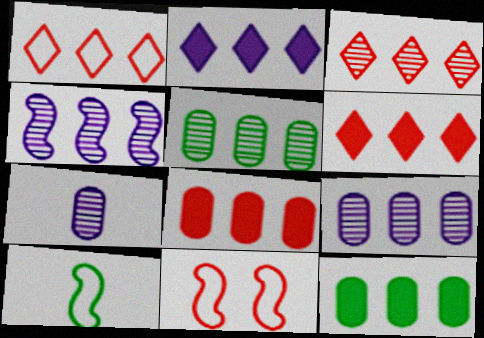[[1, 3, 6], 
[1, 4, 12], 
[3, 4, 5]]